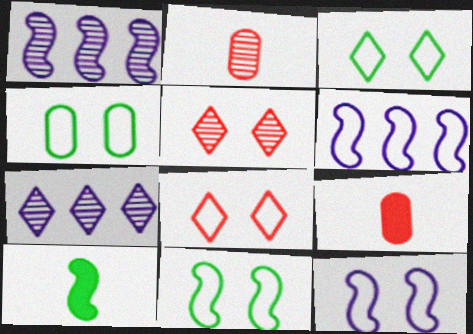[[1, 3, 9], 
[3, 4, 11], 
[4, 8, 12], 
[7, 9, 11]]